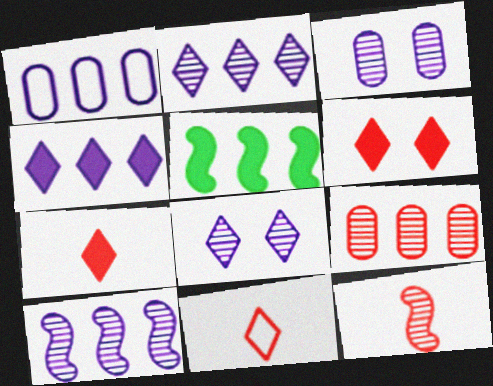[[1, 4, 10], 
[3, 5, 11]]